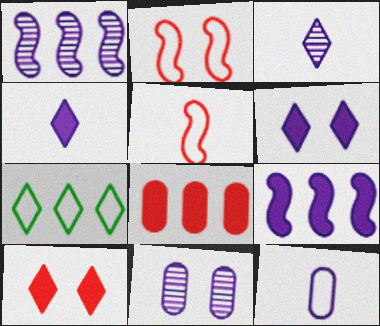[[1, 3, 11], 
[1, 6, 12], 
[1, 7, 8], 
[2, 7, 12], 
[3, 7, 10]]